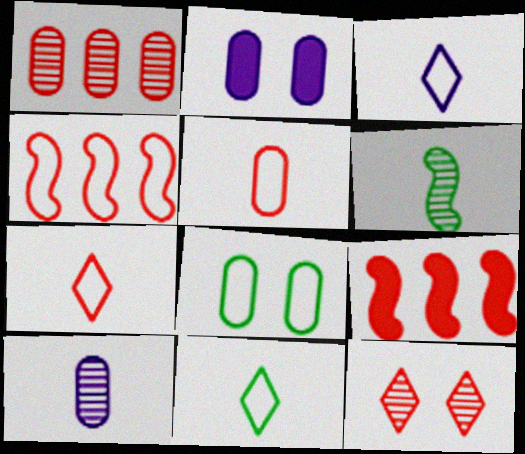[[3, 4, 8], 
[3, 7, 11], 
[5, 9, 12]]